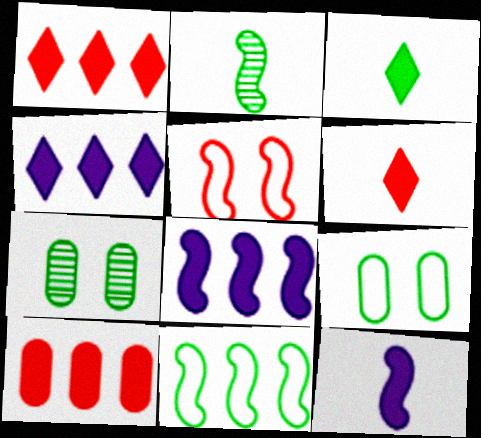[[2, 5, 8], 
[3, 7, 11]]